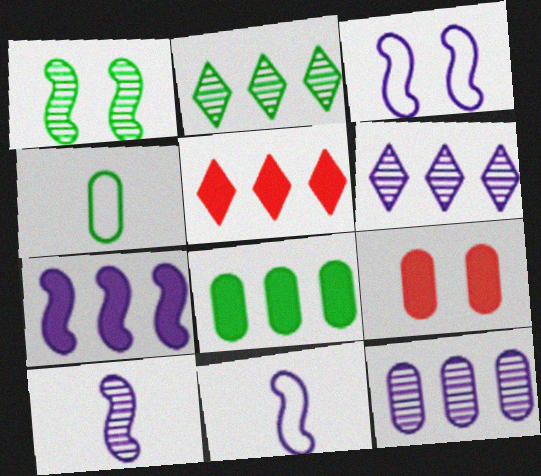[[2, 9, 11], 
[3, 7, 10], 
[4, 9, 12], 
[5, 7, 8]]